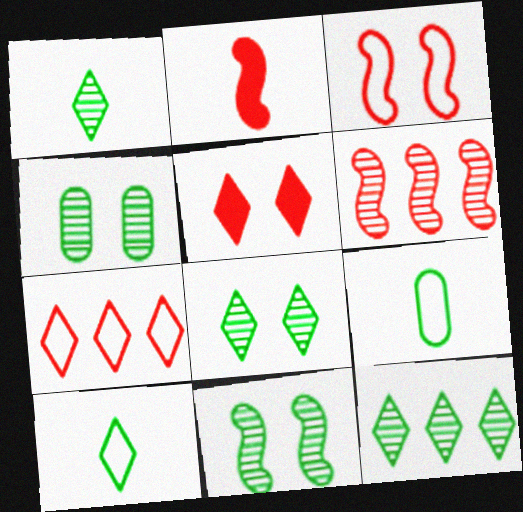[[1, 8, 12], 
[2, 3, 6], 
[4, 8, 11]]